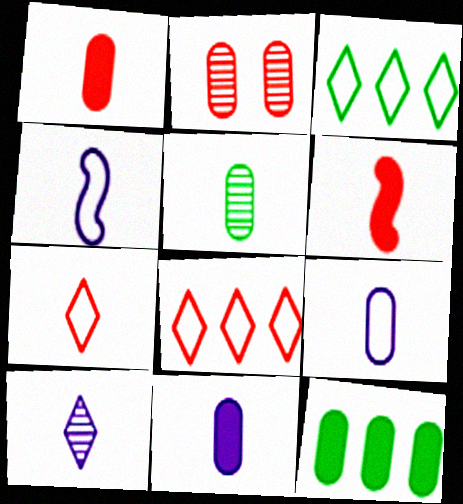[[1, 5, 9], 
[2, 6, 8], 
[2, 9, 12], 
[4, 10, 11]]